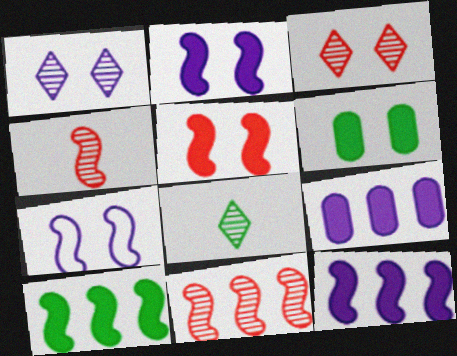[[3, 6, 7], 
[4, 7, 10]]